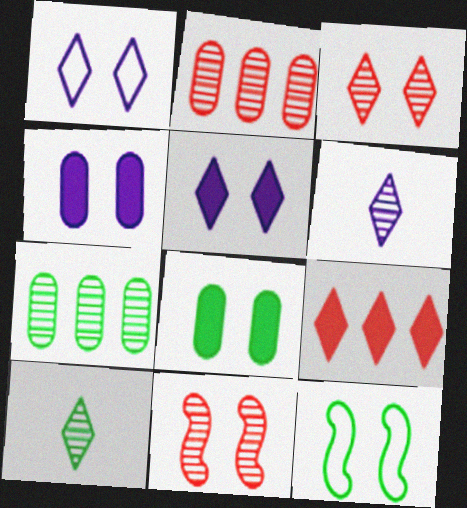[[1, 8, 11], 
[1, 9, 10], 
[3, 4, 12], 
[6, 7, 11]]